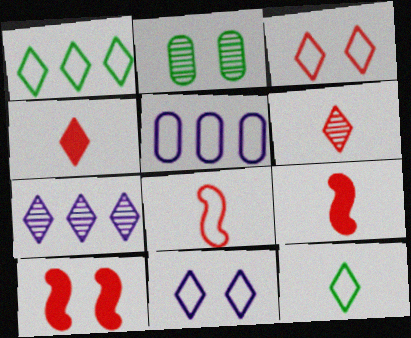[[2, 10, 11]]